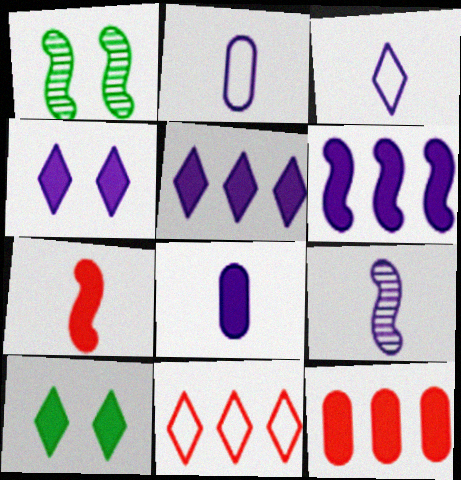[[1, 3, 12], 
[1, 8, 11], 
[3, 8, 9], 
[4, 6, 8]]